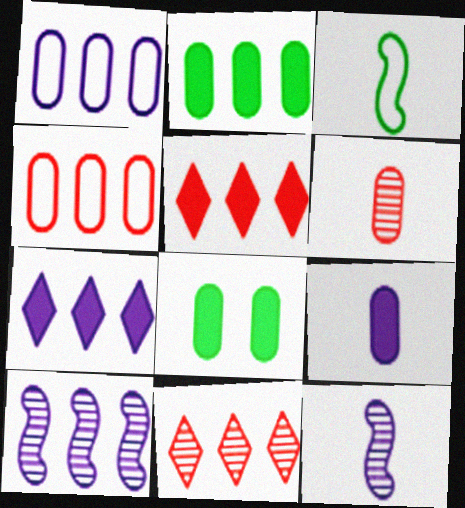[[1, 6, 8], 
[1, 7, 10]]